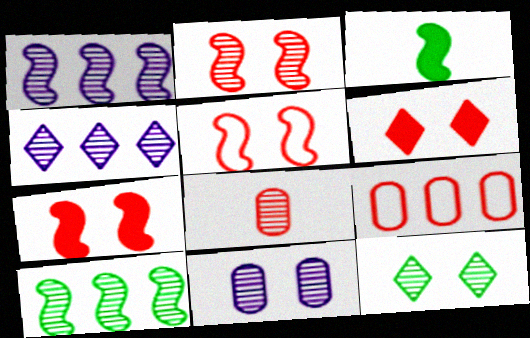[[1, 3, 5], 
[1, 8, 12], 
[2, 5, 7], 
[2, 11, 12]]